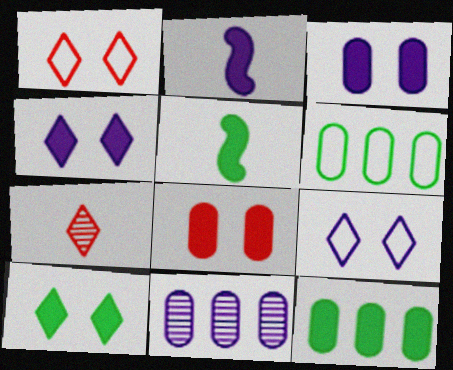[[1, 5, 11], 
[2, 9, 11], 
[5, 10, 12]]